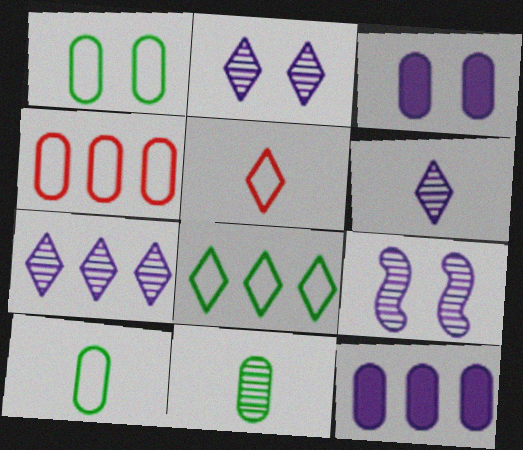[[2, 6, 7], 
[3, 4, 11]]